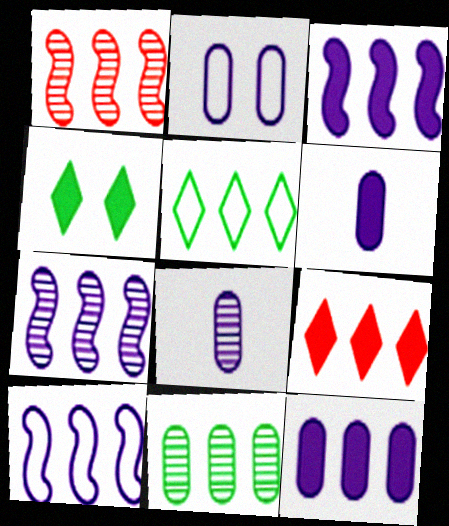[[1, 5, 12], 
[2, 8, 12], 
[3, 7, 10], 
[9, 10, 11]]